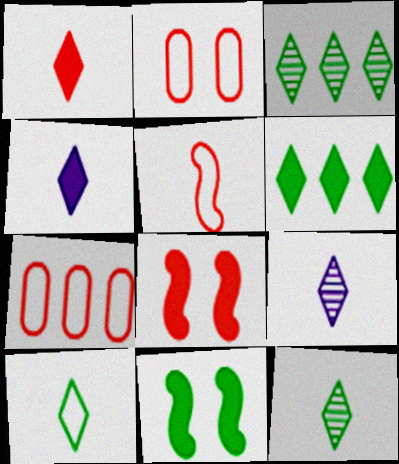[[1, 9, 10], 
[7, 9, 11]]